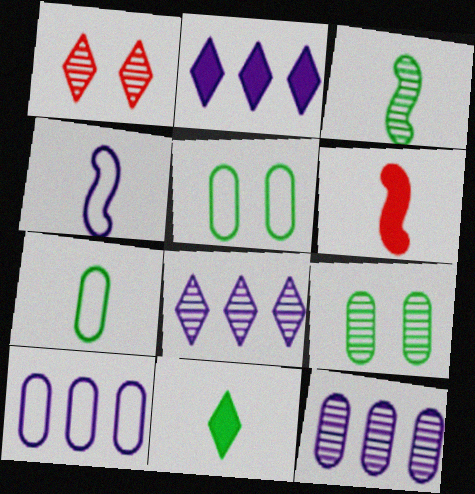[[1, 3, 12], 
[3, 4, 6], 
[3, 7, 11], 
[5, 6, 8]]